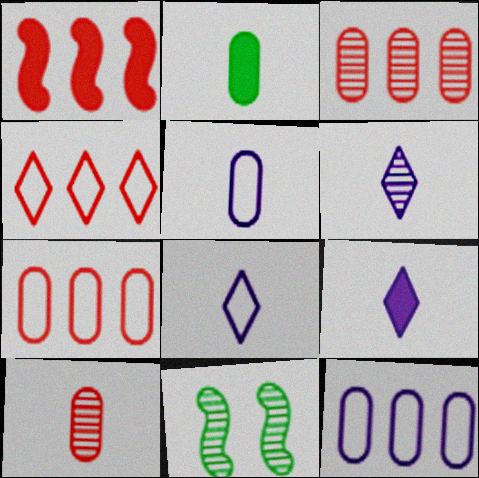[[1, 3, 4], 
[2, 5, 10], 
[3, 6, 11], 
[6, 8, 9], 
[7, 9, 11]]